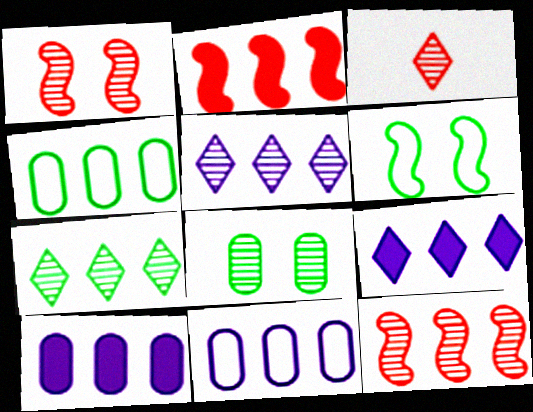[[2, 4, 5], 
[2, 7, 11], 
[3, 6, 10], 
[4, 9, 12]]